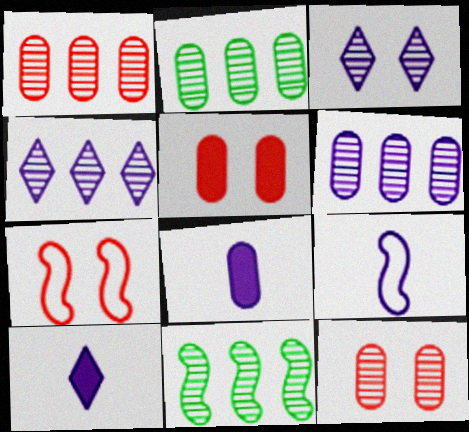[[1, 2, 6], 
[1, 4, 11], 
[2, 7, 10]]